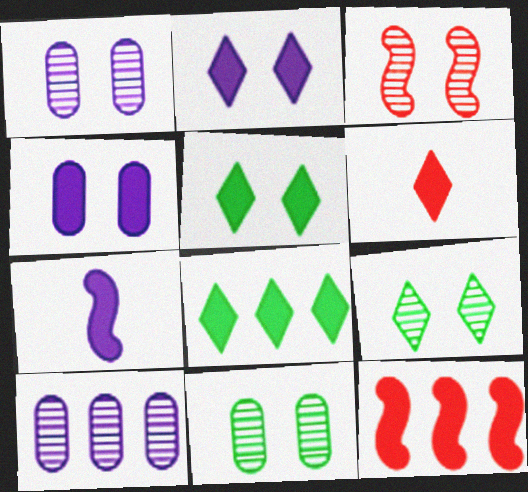[[1, 3, 9], 
[2, 6, 8]]